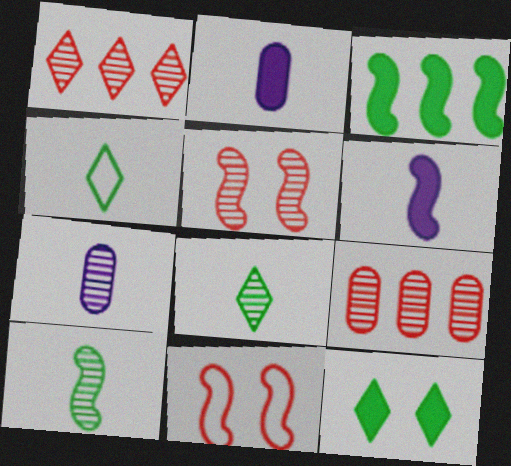[]